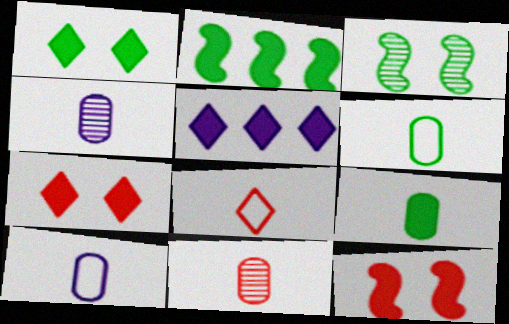[[1, 2, 9], 
[5, 9, 12], 
[9, 10, 11]]